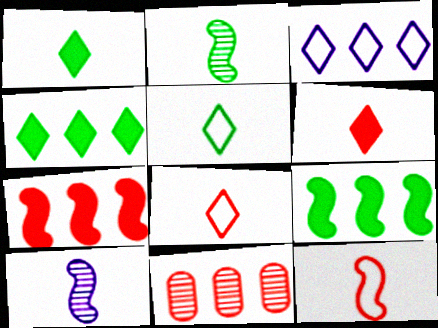[[3, 9, 11]]